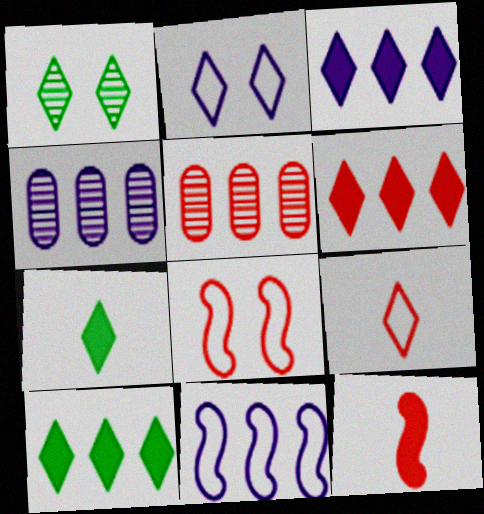[[1, 3, 9], 
[3, 4, 11], 
[3, 6, 10], 
[4, 7, 8], 
[5, 10, 11]]